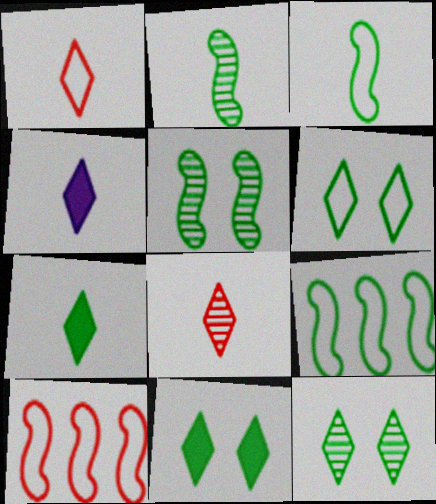[[6, 11, 12]]